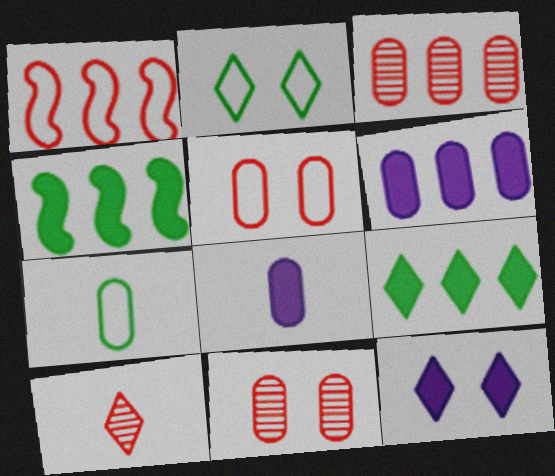[[6, 7, 11]]